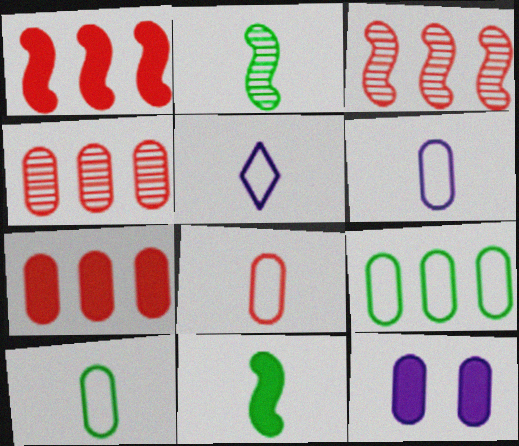[[4, 10, 12], 
[6, 8, 10]]